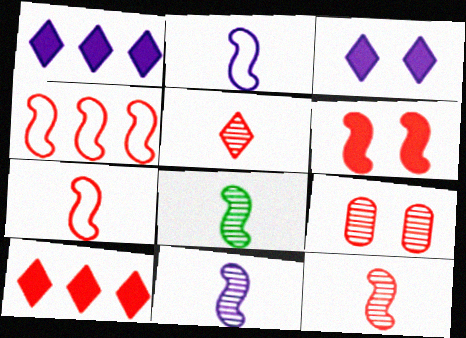[[4, 6, 12], 
[7, 9, 10], 
[8, 11, 12]]